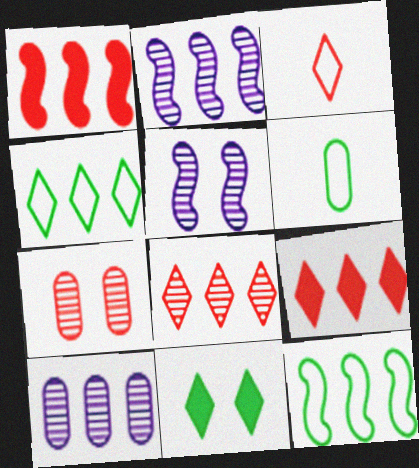[[1, 2, 12], 
[1, 3, 7], 
[1, 4, 10], 
[5, 6, 9], 
[9, 10, 12]]